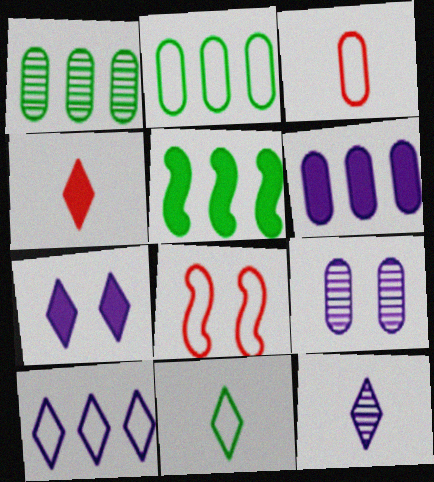[[4, 11, 12], 
[7, 10, 12]]